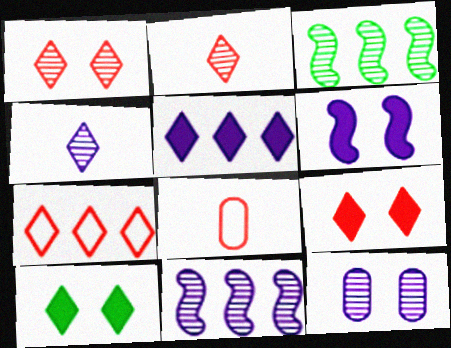[[2, 3, 12], 
[2, 7, 9], 
[4, 7, 10], 
[4, 11, 12], 
[8, 10, 11]]